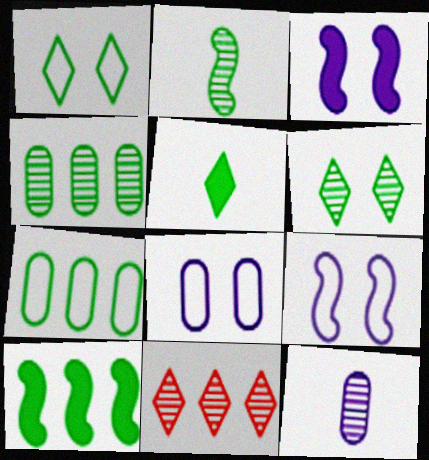[[2, 4, 6]]